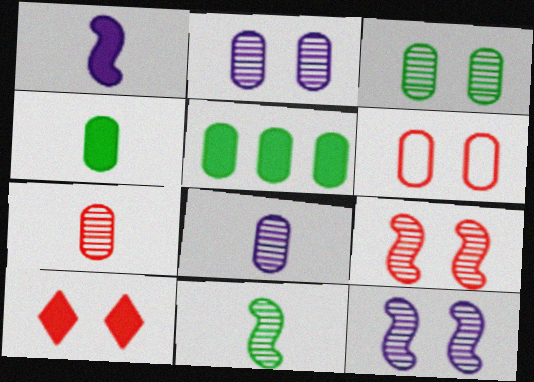[[1, 5, 10], 
[5, 6, 8], 
[6, 9, 10]]